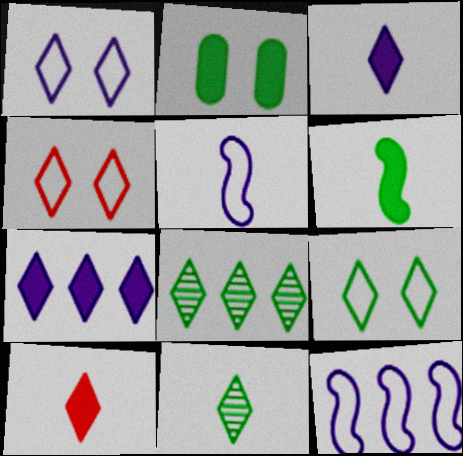[[1, 4, 9], 
[1, 8, 10], 
[3, 4, 8], 
[4, 7, 11]]